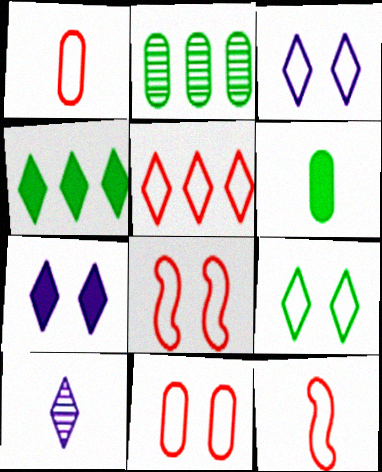[[1, 5, 8], 
[2, 7, 12], 
[5, 11, 12], 
[6, 10, 12]]